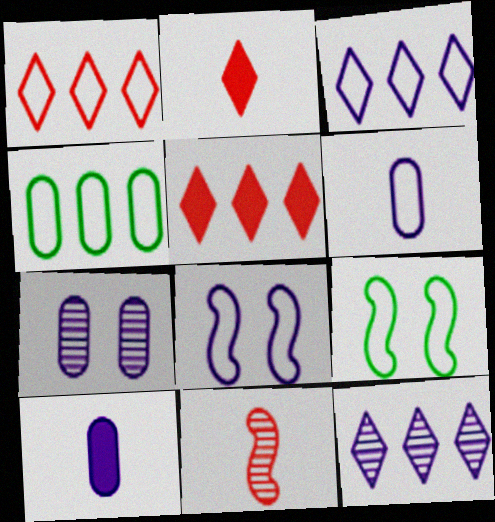[[1, 6, 9], 
[3, 6, 8], 
[8, 10, 12]]